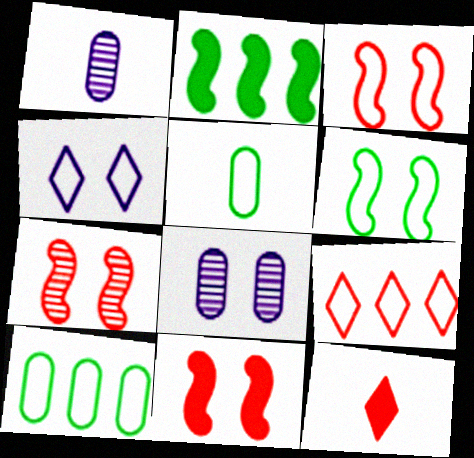[[3, 7, 11]]